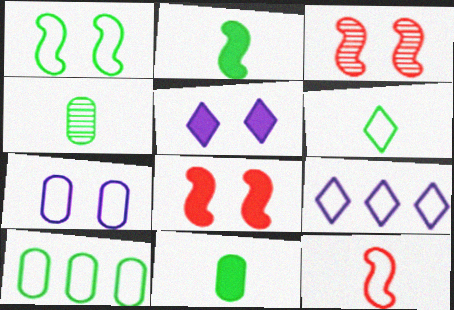[[1, 6, 10], 
[2, 4, 6], 
[3, 9, 11], 
[4, 8, 9]]